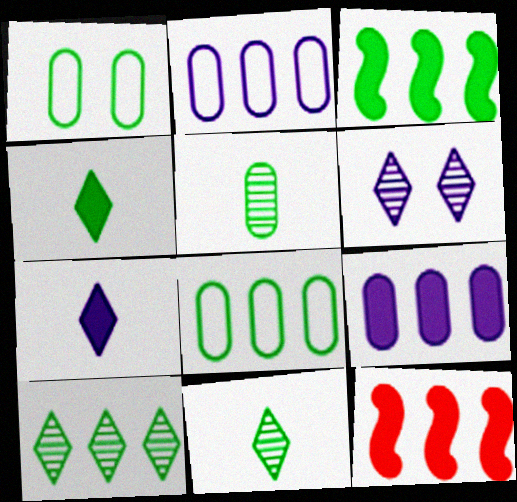[[1, 3, 11], 
[2, 10, 12], 
[3, 8, 10]]